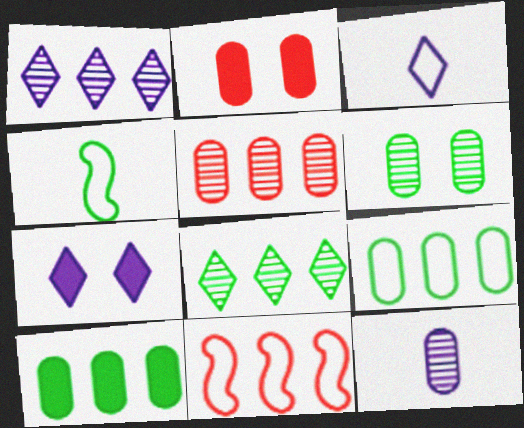[[1, 2, 4], 
[1, 3, 7], 
[1, 10, 11], 
[2, 9, 12], 
[4, 5, 7], 
[5, 6, 12]]